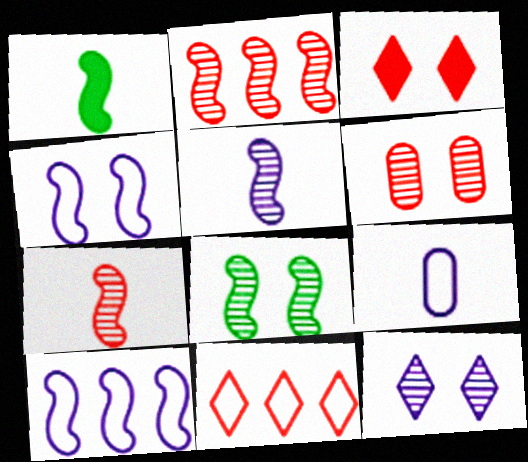[[1, 2, 4], 
[2, 5, 8], 
[6, 8, 12]]